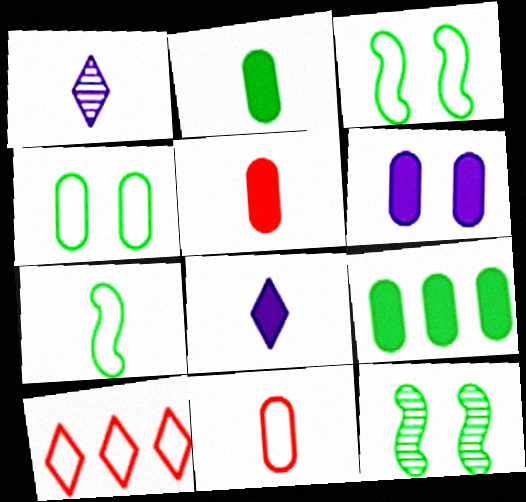[[1, 5, 7], 
[5, 6, 9]]